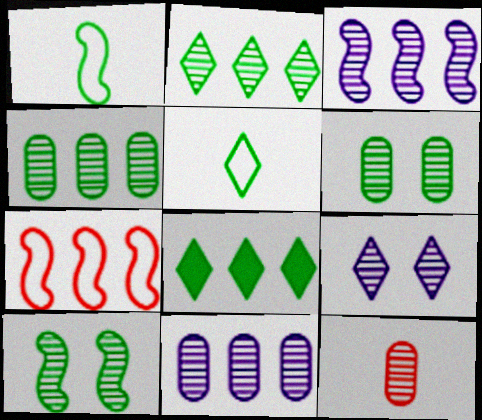[[1, 6, 8], 
[6, 11, 12], 
[7, 8, 11]]